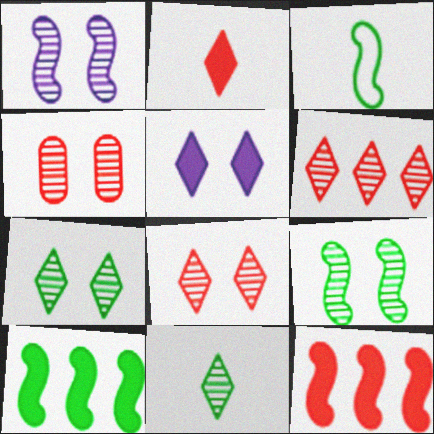[[1, 3, 12], 
[1, 4, 7], 
[3, 9, 10]]